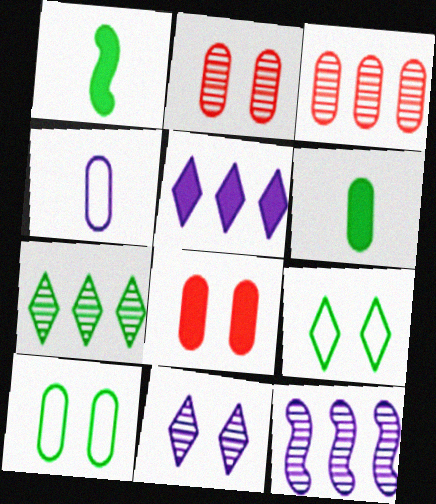[[1, 5, 8], 
[1, 7, 10], 
[3, 7, 12]]